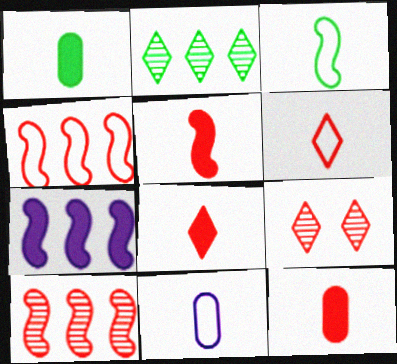[[3, 6, 11], 
[4, 9, 12], 
[5, 8, 12]]